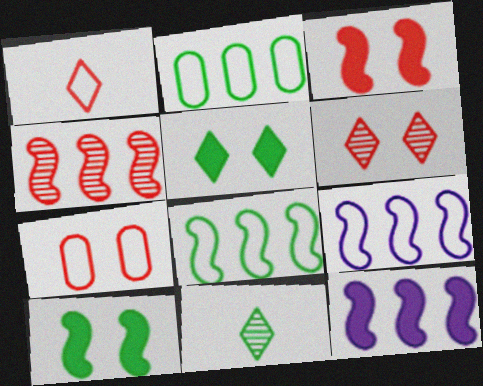[[2, 10, 11], 
[3, 6, 7], 
[4, 8, 12], 
[7, 11, 12]]